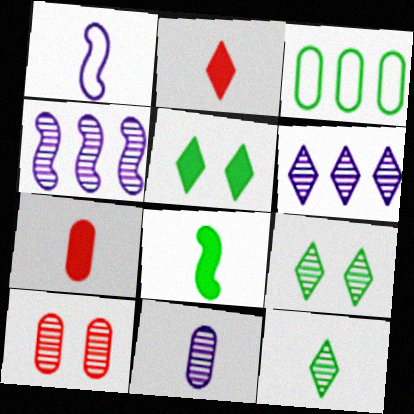[[1, 7, 12], 
[3, 8, 9], 
[4, 10, 12]]